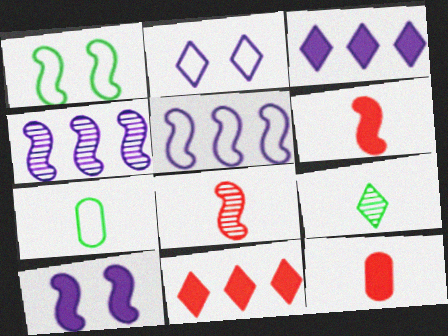[[1, 4, 6], 
[2, 9, 11]]